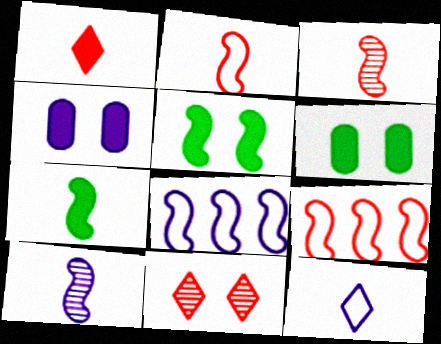[[2, 7, 10], 
[3, 5, 8], 
[5, 9, 10]]